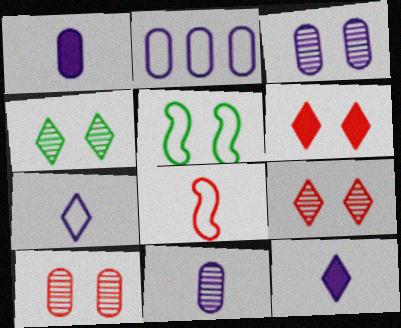[[1, 2, 3], 
[3, 5, 6]]